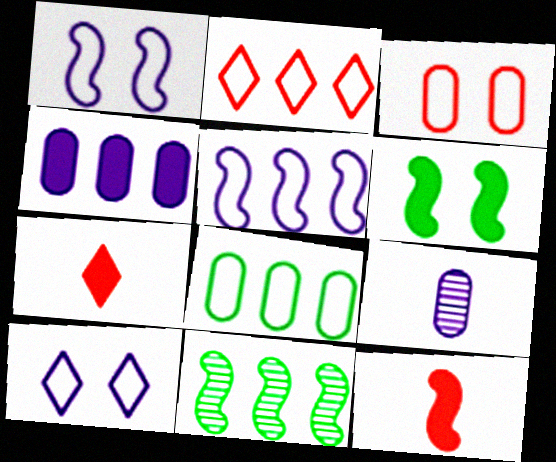[[1, 11, 12], 
[2, 4, 11], 
[2, 5, 8], 
[2, 6, 9], 
[4, 6, 7]]